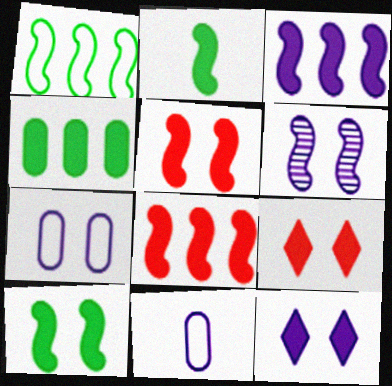[[2, 3, 5], 
[6, 7, 12]]